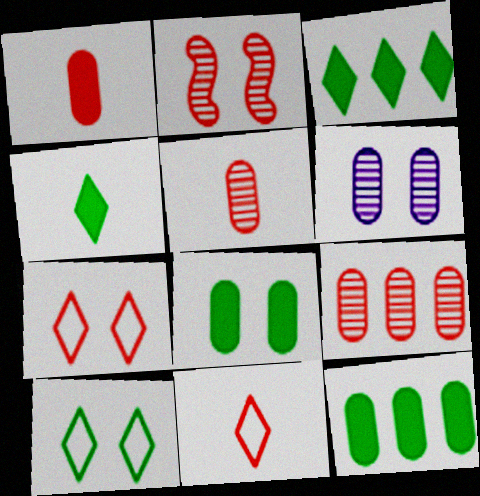[]